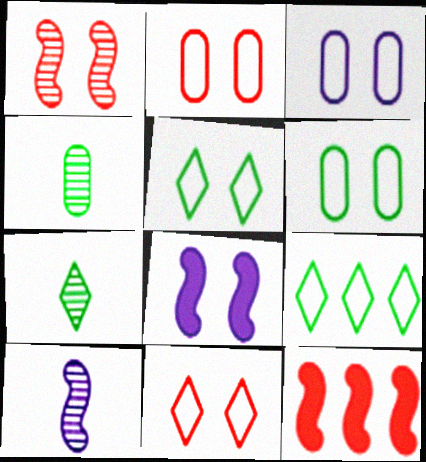[[2, 3, 6], 
[3, 7, 12]]